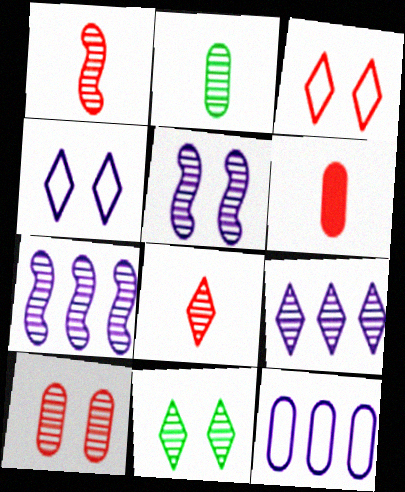[[5, 10, 11], 
[8, 9, 11]]